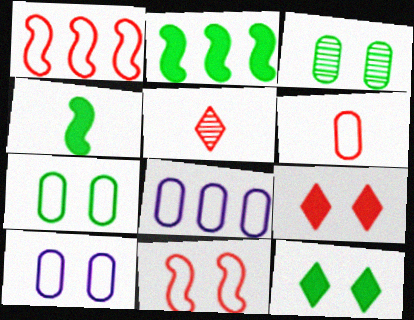[[2, 5, 10], 
[6, 7, 8]]